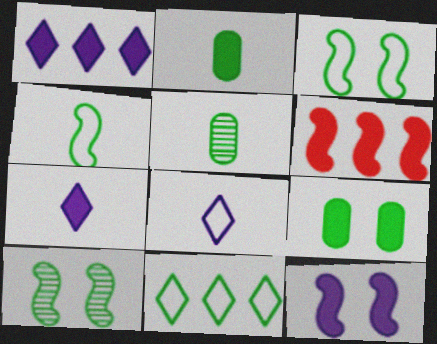[[2, 10, 11], 
[6, 7, 9]]